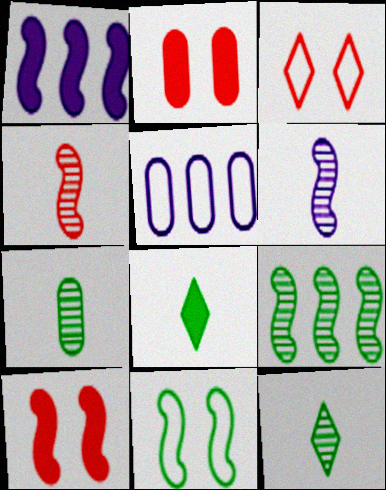[[1, 2, 8], 
[1, 3, 7], 
[1, 4, 11], 
[2, 5, 7], 
[5, 10, 12]]